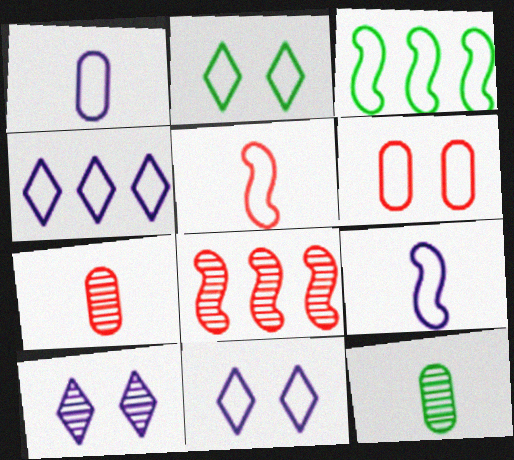[[8, 10, 12]]